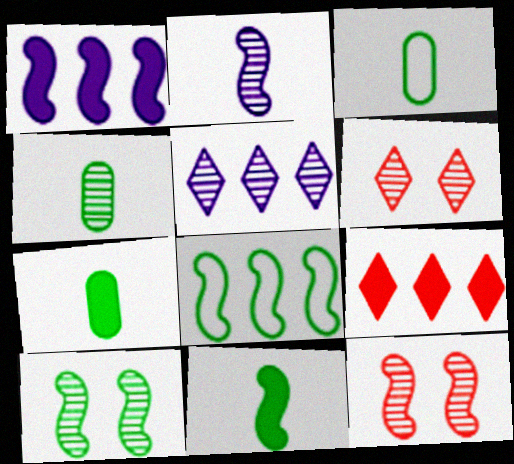[[1, 3, 6], 
[3, 4, 7], 
[4, 5, 12], 
[8, 10, 11]]